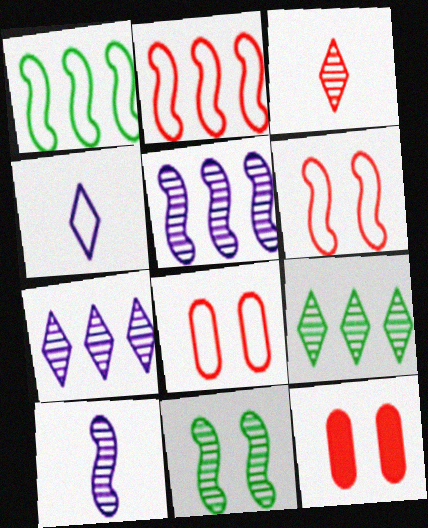[[1, 4, 8], 
[2, 3, 12]]